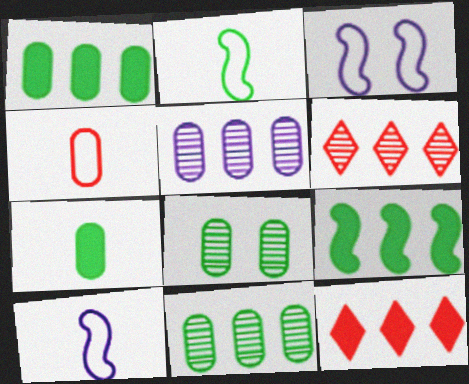[[3, 6, 7], 
[8, 10, 12]]